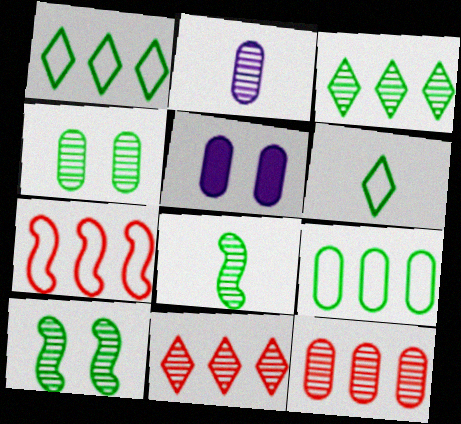[[2, 4, 12], 
[2, 10, 11], 
[3, 4, 8]]